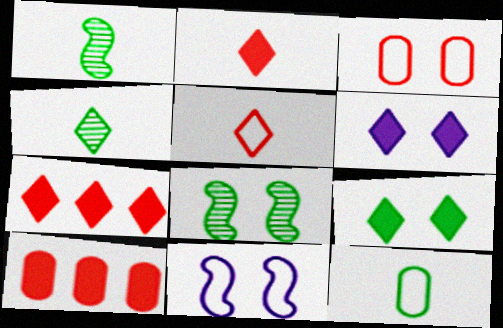[[3, 6, 8], 
[4, 10, 11]]